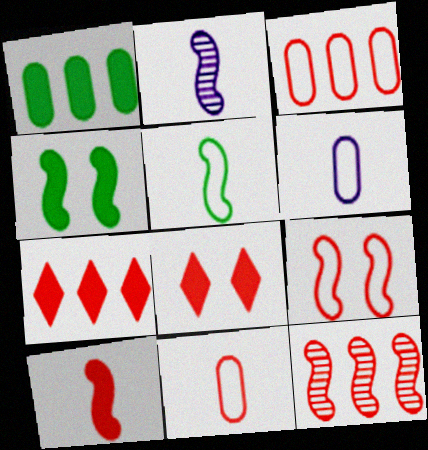[[2, 5, 10], 
[3, 7, 12], 
[8, 11, 12], 
[9, 10, 12]]